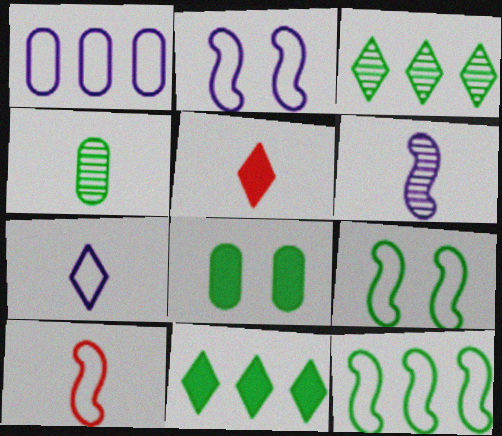[[1, 2, 7], 
[2, 10, 12], 
[4, 9, 11]]